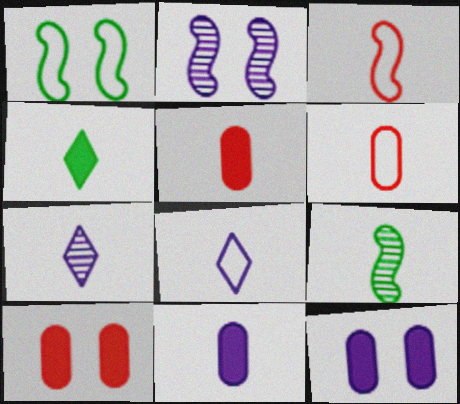[[5, 8, 9]]